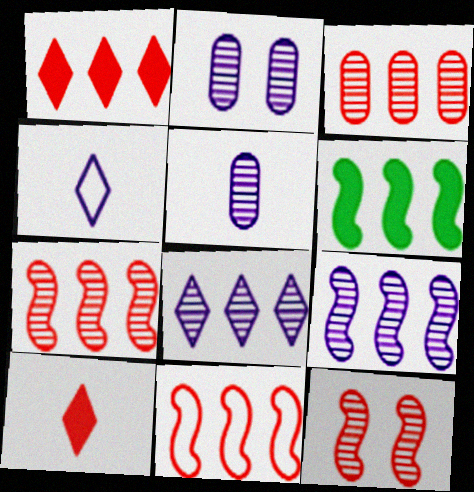[[1, 3, 11], 
[6, 9, 11]]